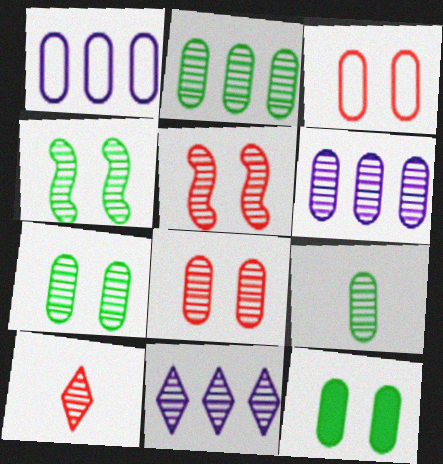[[2, 7, 9], 
[4, 6, 10], 
[5, 9, 11], 
[6, 8, 9]]